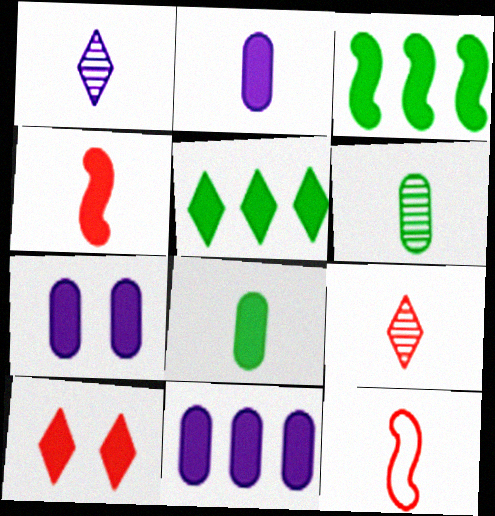[[1, 8, 12], 
[2, 3, 10], 
[2, 7, 11], 
[4, 5, 7]]